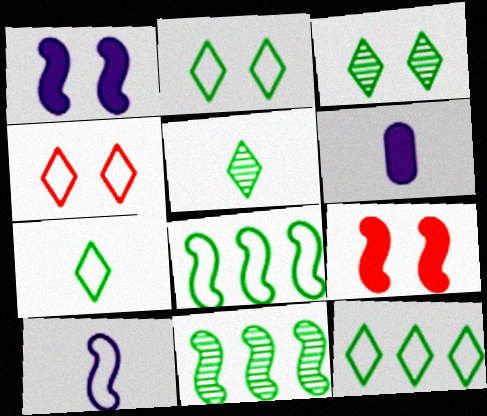[[2, 7, 12], 
[4, 6, 11], 
[9, 10, 11]]